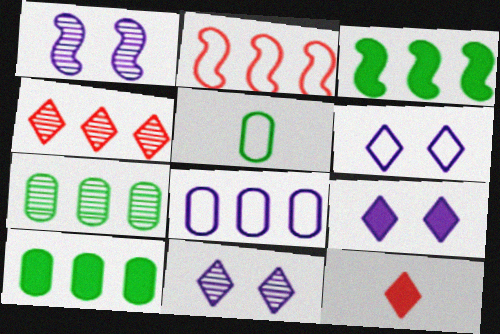[[2, 5, 6], 
[3, 4, 8], 
[6, 9, 11]]